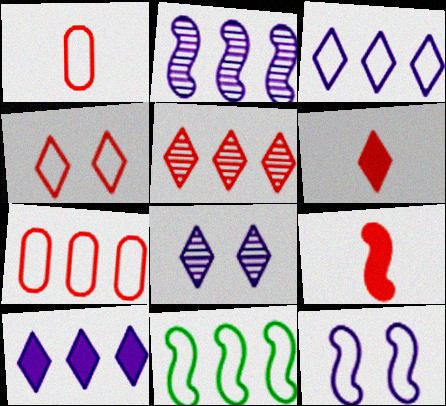[[3, 7, 11], 
[4, 5, 6]]